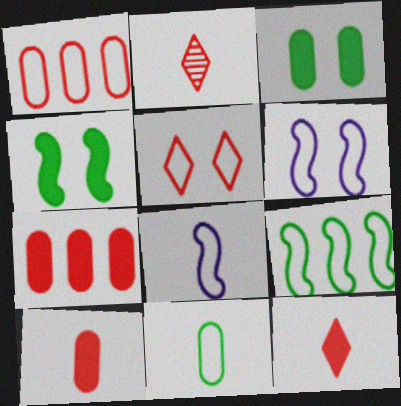[]